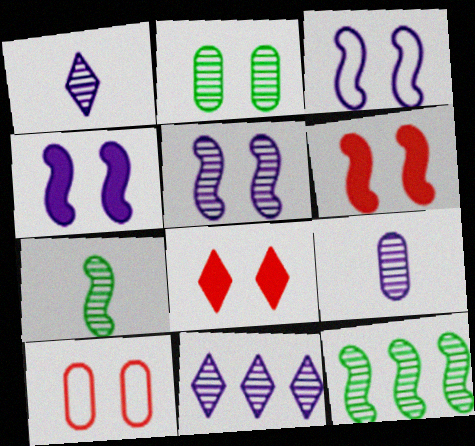[[2, 3, 8], 
[3, 4, 5], 
[5, 9, 11]]